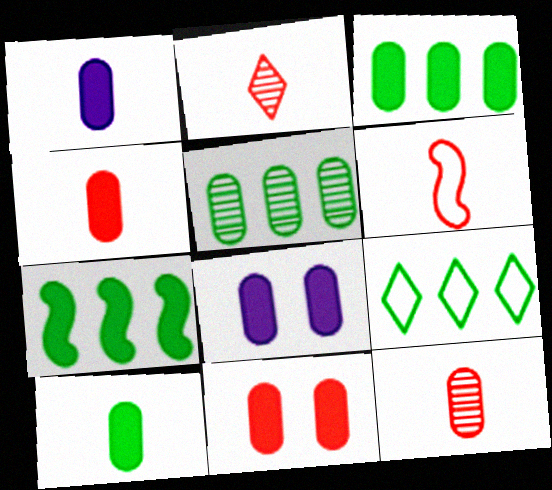[[1, 3, 11], 
[1, 4, 10], 
[2, 4, 6], 
[3, 4, 8], 
[5, 7, 9]]